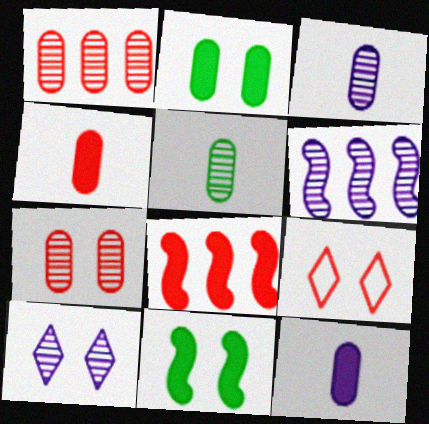[[3, 6, 10]]